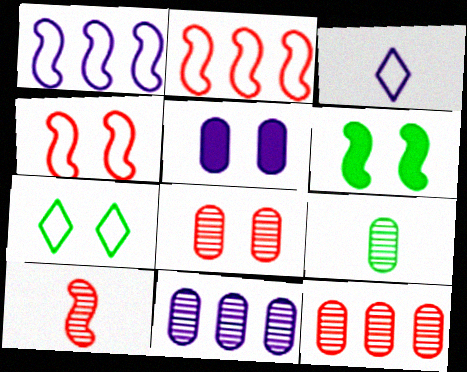[[1, 6, 10], 
[3, 6, 12], 
[8, 9, 11]]